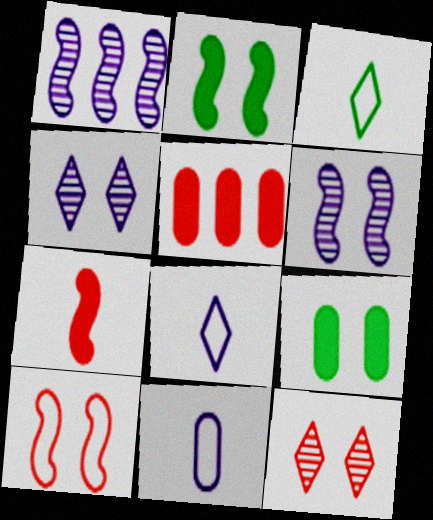[[2, 6, 10], 
[3, 5, 6], 
[4, 9, 10]]